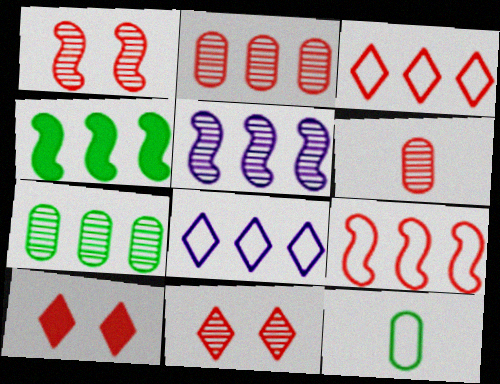[[2, 4, 8], 
[4, 5, 9], 
[5, 10, 12], 
[6, 9, 10]]